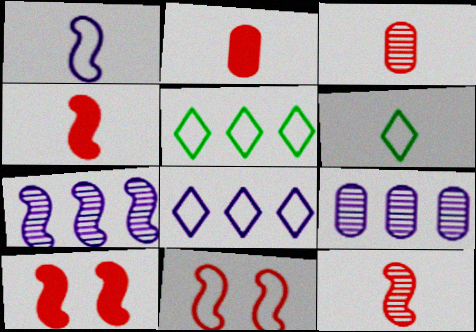[[6, 9, 10]]